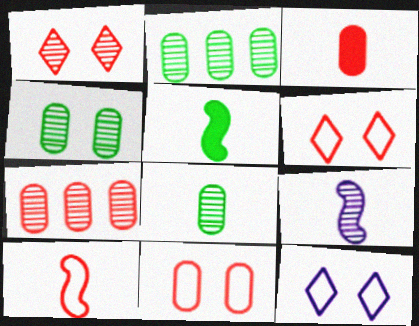[[1, 2, 9], 
[2, 4, 8], 
[3, 7, 11], 
[5, 7, 12], 
[5, 9, 10]]